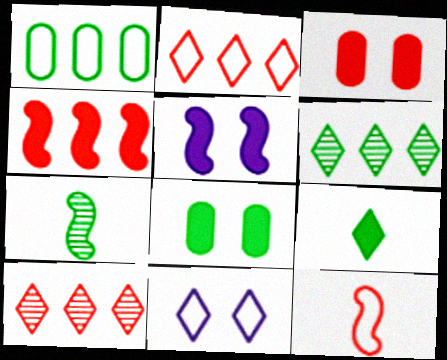[[1, 11, 12], 
[3, 10, 12], 
[9, 10, 11]]